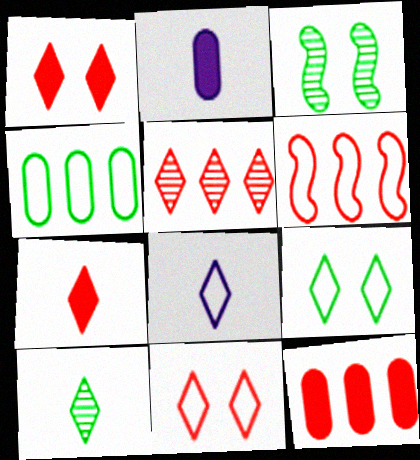[[3, 8, 12], 
[5, 6, 12], 
[5, 7, 11], 
[7, 8, 10]]